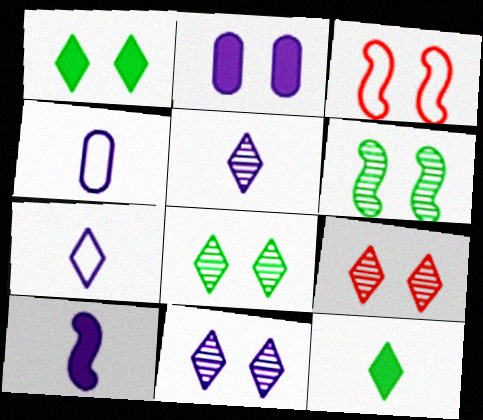[[2, 3, 8], 
[4, 5, 10], 
[8, 9, 11]]